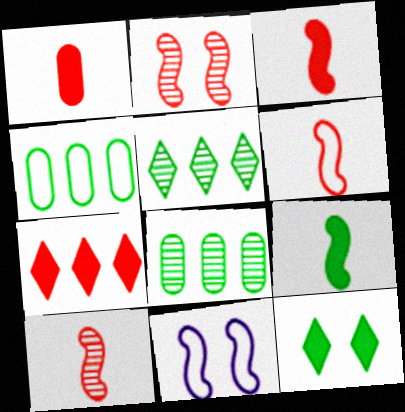[[1, 5, 11], 
[3, 6, 10]]